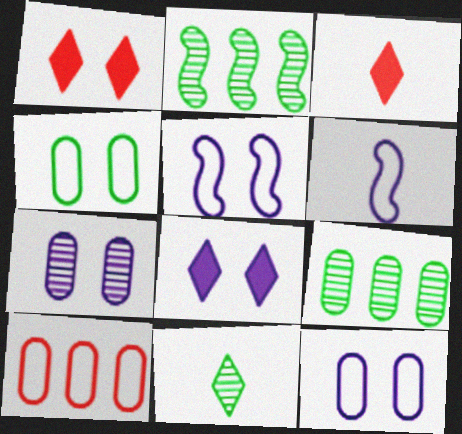[[1, 6, 9], 
[2, 3, 12], 
[3, 5, 9], 
[5, 7, 8]]